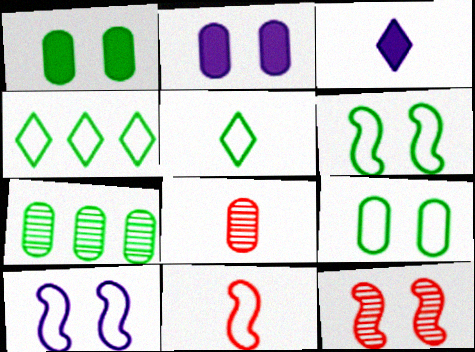[]